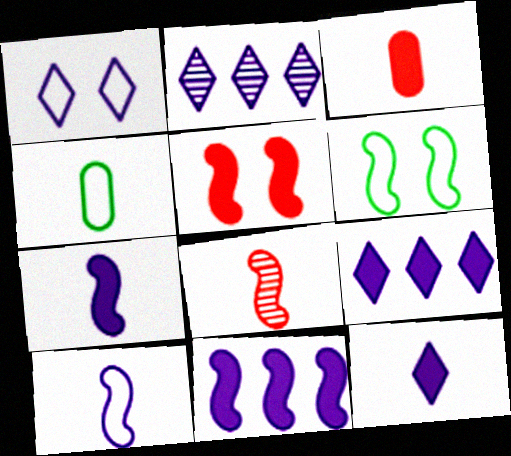[[1, 2, 12], 
[2, 3, 6], 
[2, 4, 5], 
[4, 8, 12], 
[6, 8, 11]]